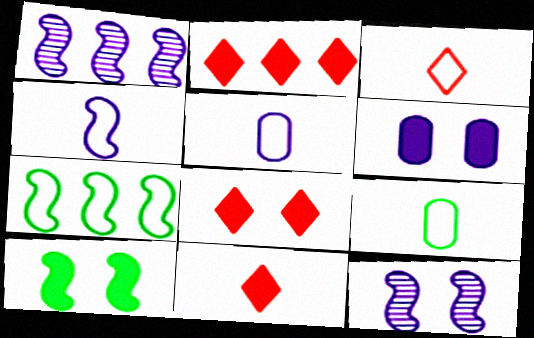[[1, 8, 9], 
[2, 8, 11], 
[2, 9, 12], 
[3, 4, 9], 
[6, 8, 10]]